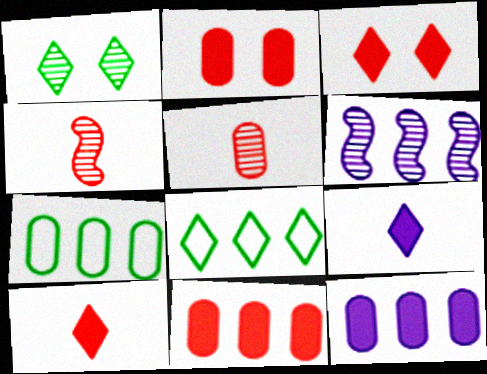[[1, 5, 6], 
[6, 8, 11]]